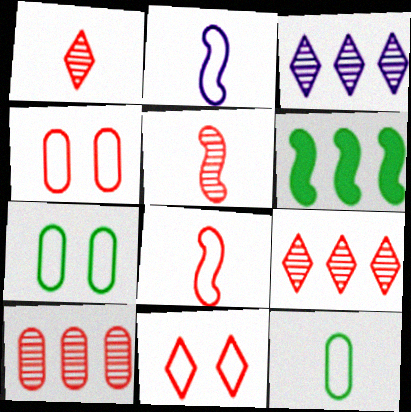[]